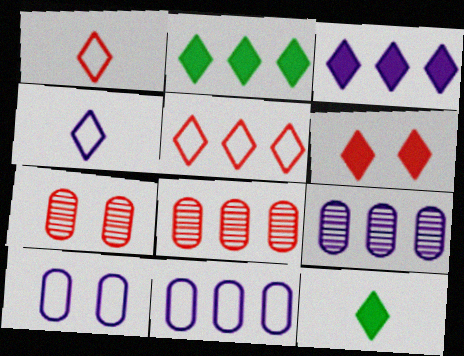[[3, 6, 12]]